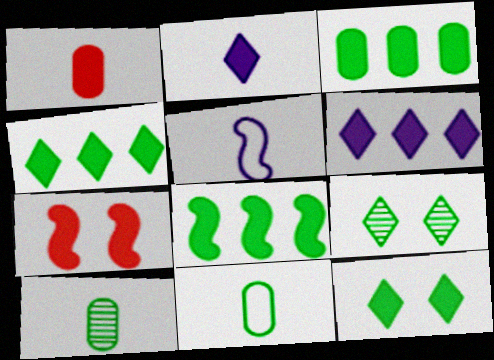[[2, 3, 7], 
[3, 4, 8], 
[8, 9, 11]]